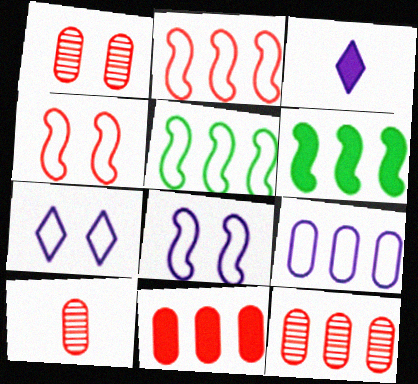[[1, 3, 5], 
[1, 10, 12], 
[6, 7, 10]]